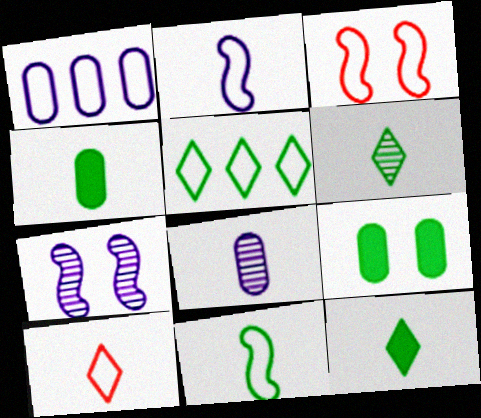[[4, 6, 11]]